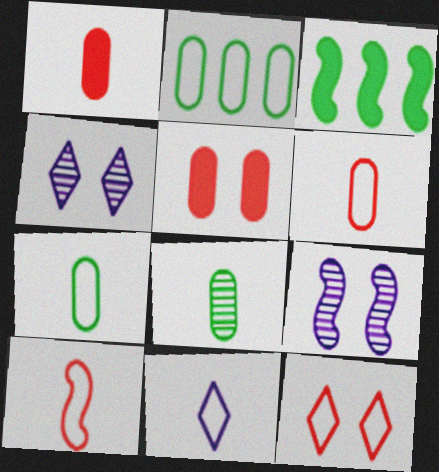[[3, 4, 6], 
[3, 9, 10], 
[7, 10, 11]]